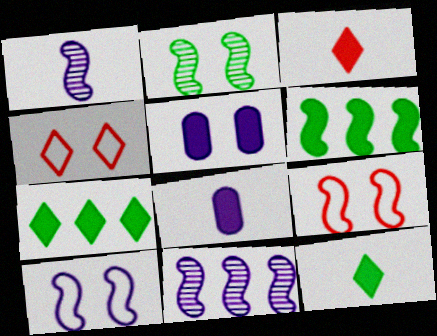[[1, 6, 9], 
[2, 4, 5], 
[3, 5, 6]]